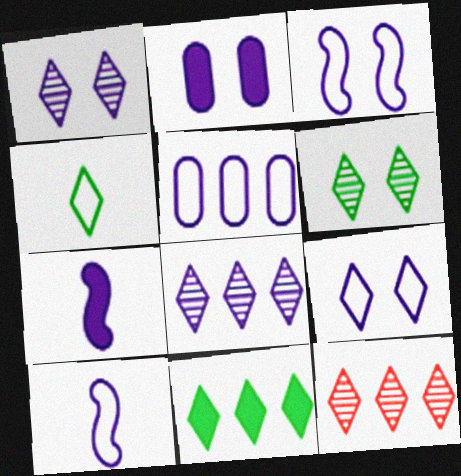[[1, 2, 3], 
[1, 5, 7], 
[2, 8, 10], 
[4, 6, 11], 
[5, 9, 10]]